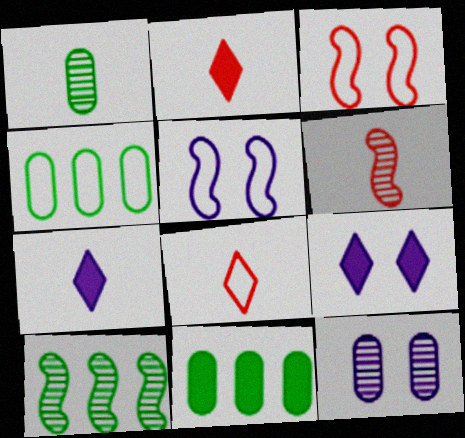[[4, 5, 8], 
[4, 6, 9], 
[5, 9, 12]]